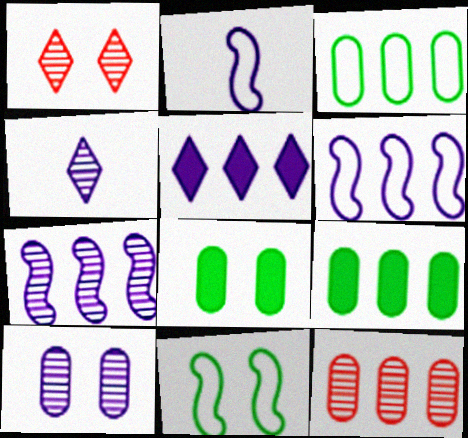[[1, 2, 9], 
[2, 5, 10], 
[4, 7, 10]]